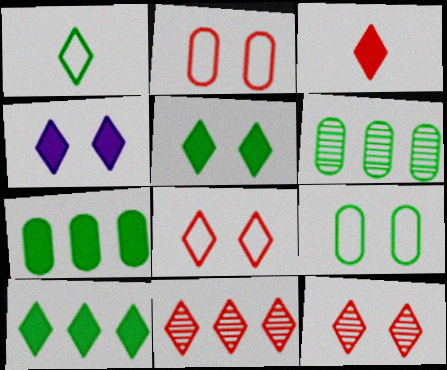[[1, 4, 11], 
[3, 4, 10], 
[3, 8, 11]]